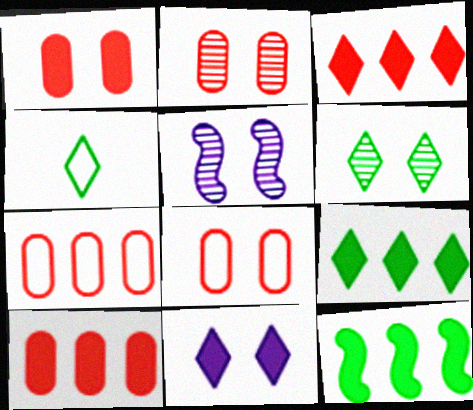[[1, 2, 8], 
[2, 5, 6], 
[4, 5, 10], 
[4, 6, 9]]